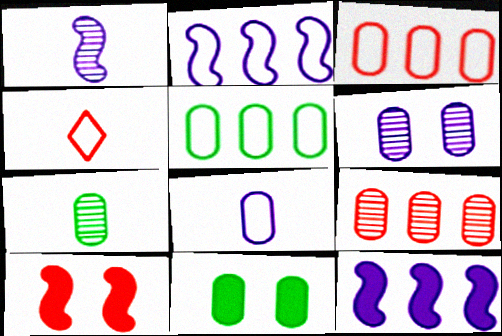[[4, 9, 10], 
[5, 7, 11], 
[6, 7, 9], 
[8, 9, 11]]